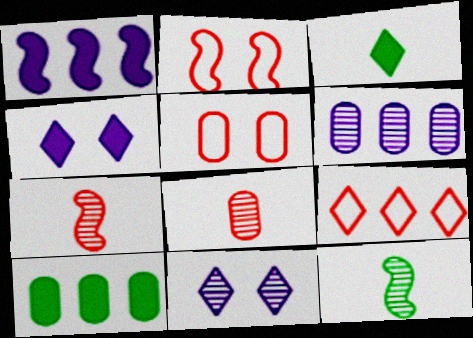[[1, 2, 12], 
[2, 3, 6], 
[3, 9, 11]]